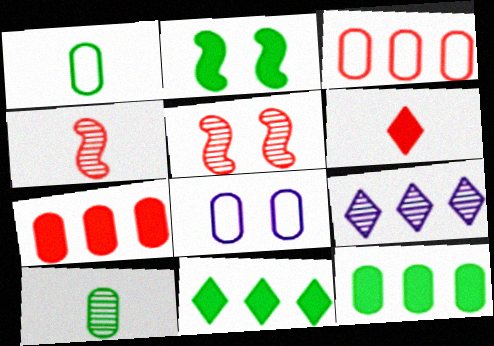[[1, 3, 8], 
[3, 5, 6], 
[4, 8, 11], 
[5, 9, 10], 
[7, 8, 10]]